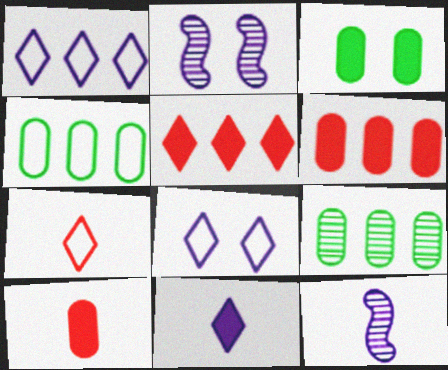[]